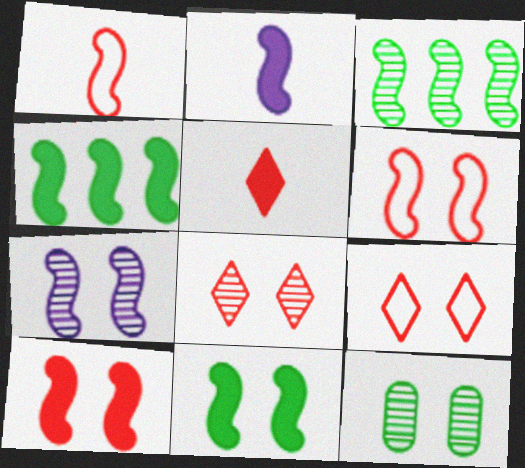[[1, 4, 7], 
[2, 3, 6], 
[2, 4, 10], 
[6, 7, 11], 
[7, 8, 12]]